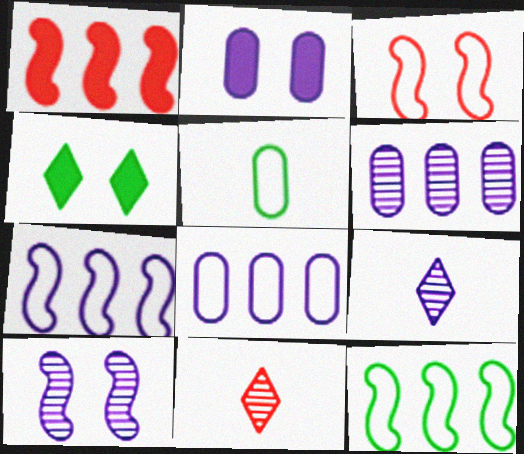[[2, 7, 9], 
[2, 11, 12], 
[6, 9, 10]]